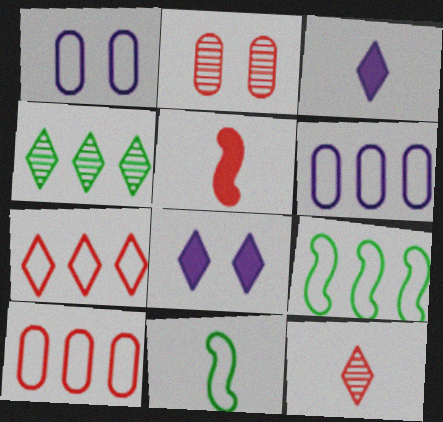[[1, 4, 5], 
[1, 7, 11], 
[2, 3, 9], 
[2, 5, 7], 
[6, 7, 9]]